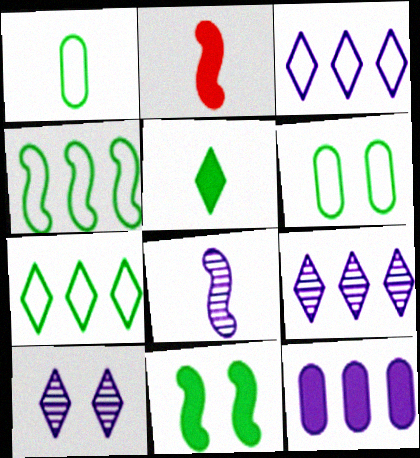[[2, 6, 9]]